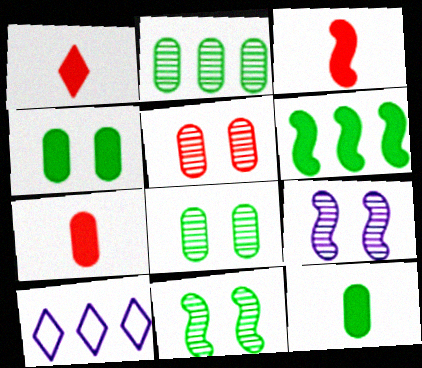[[1, 3, 7], 
[3, 8, 10], 
[7, 10, 11]]